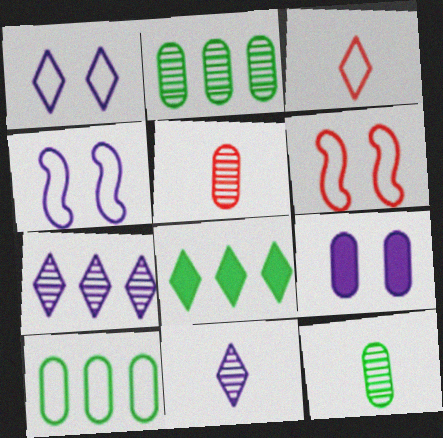[[3, 4, 10], 
[4, 5, 8], 
[5, 9, 10]]